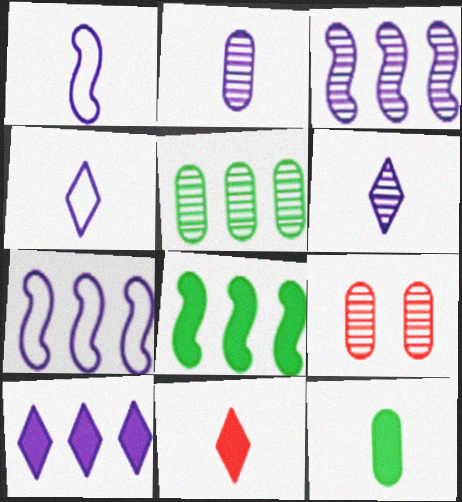[[2, 5, 9], 
[4, 8, 9]]